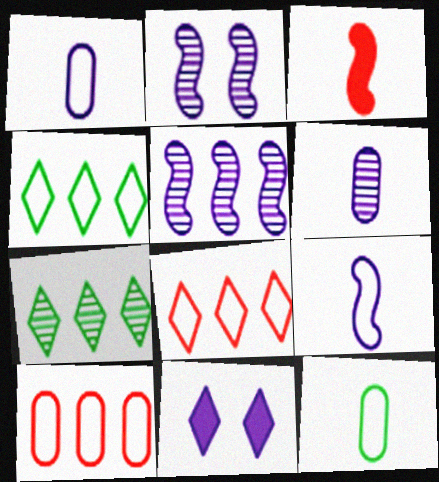[[1, 5, 11]]